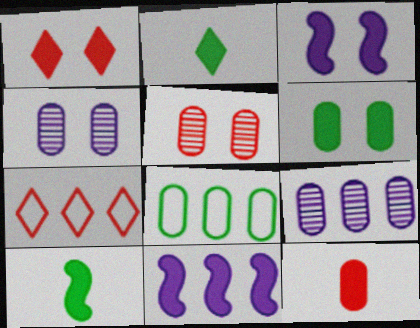[[1, 3, 6], 
[4, 7, 10], 
[4, 8, 12]]